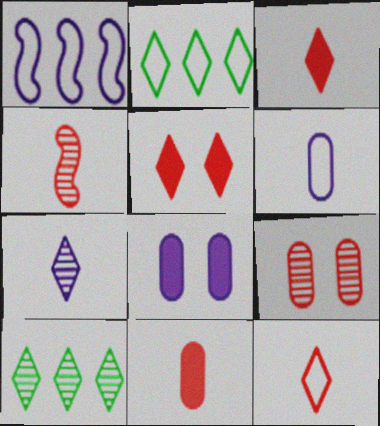[[1, 7, 8], 
[2, 4, 8], 
[2, 5, 7], 
[4, 11, 12]]